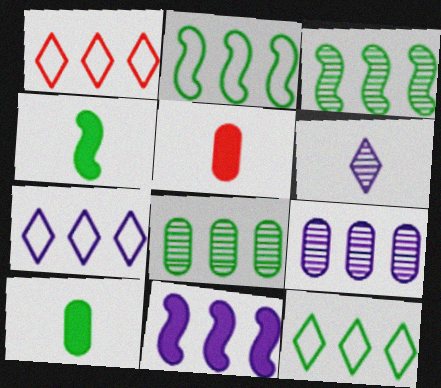[[1, 7, 12], 
[1, 8, 11], 
[7, 9, 11]]